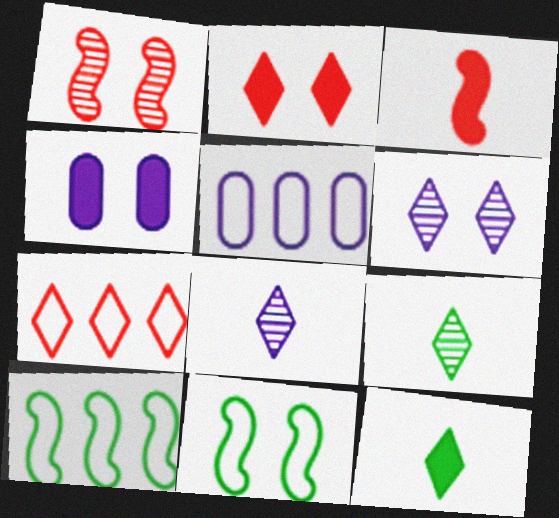[[1, 5, 12], 
[5, 7, 10], 
[6, 7, 12]]